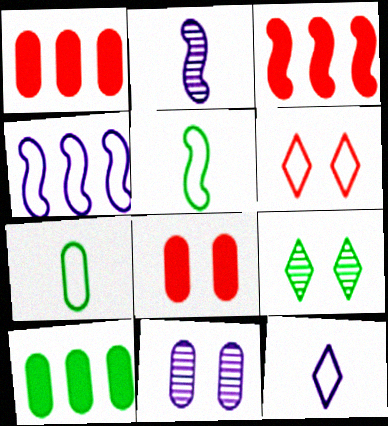[[1, 7, 11], 
[2, 6, 10], 
[4, 6, 7], 
[5, 9, 10]]